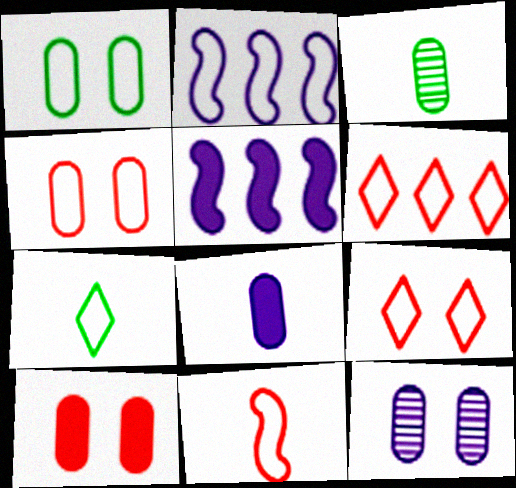[[1, 10, 12], 
[2, 4, 7], 
[3, 5, 9], 
[4, 6, 11]]